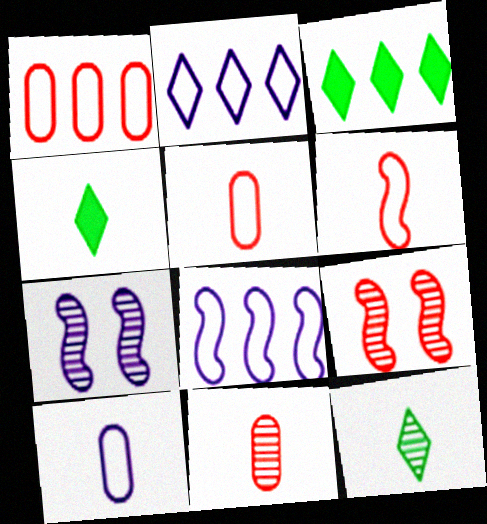[[1, 4, 7], 
[3, 5, 7], 
[3, 9, 10]]